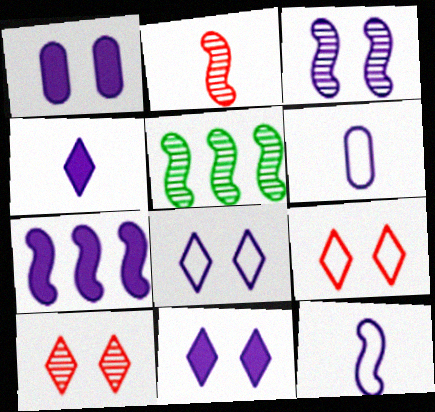[[1, 3, 8], 
[1, 4, 7], 
[2, 3, 5], 
[3, 7, 12]]